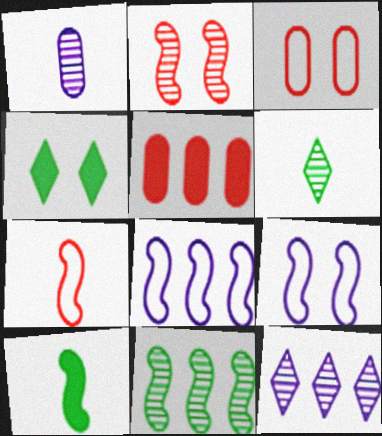[[2, 8, 10], 
[3, 10, 12], 
[5, 6, 9]]